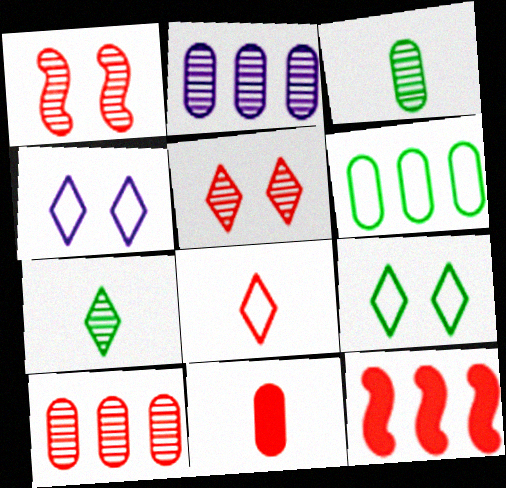[[1, 2, 7], 
[3, 4, 12]]